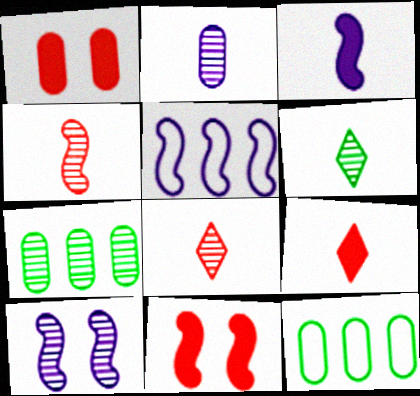[[1, 2, 12], 
[1, 5, 6], 
[2, 4, 6], 
[3, 5, 10], 
[7, 8, 10], 
[9, 10, 12]]